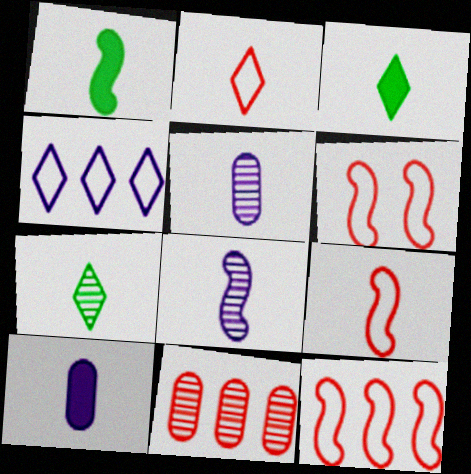[[1, 2, 5], 
[1, 8, 9], 
[3, 5, 9], 
[6, 9, 12], 
[7, 9, 10]]